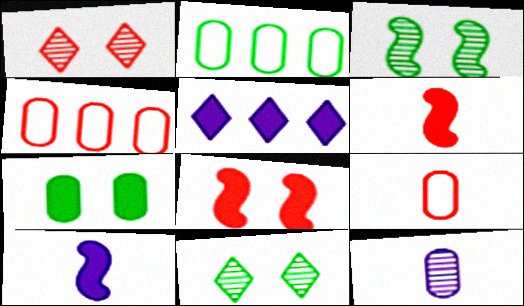[[1, 2, 10], 
[1, 4, 6], 
[3, 5, 9], 
[4, 7, 12], 
[4, 10, 11], 
[5, 6, 7]]